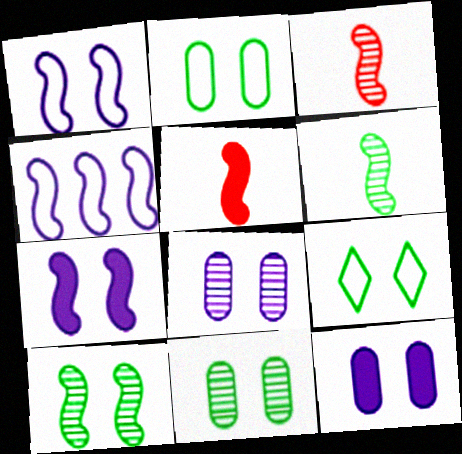[[4, 5, 10]]